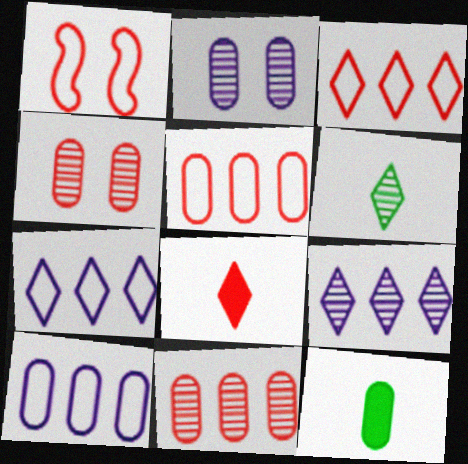[[1, 8, 11], 
[1, 9, 12], 
[2, 5, 12], 
[4, 10, 12]]